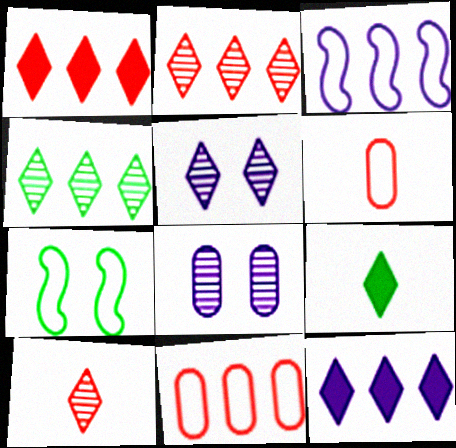[[4, 5, 10]]